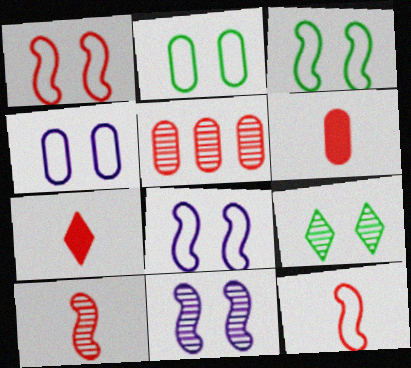[[1, 3, 8], 
[1, 5, 7]]